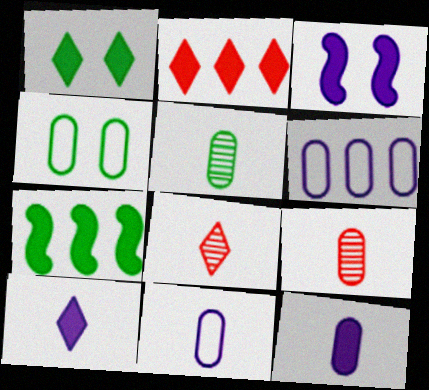[[1, 2, 10]]